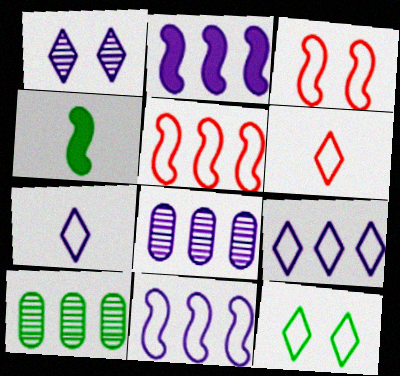[[2, 8, 9], 
[4, 10, 12], 
[6, 9, 12]]